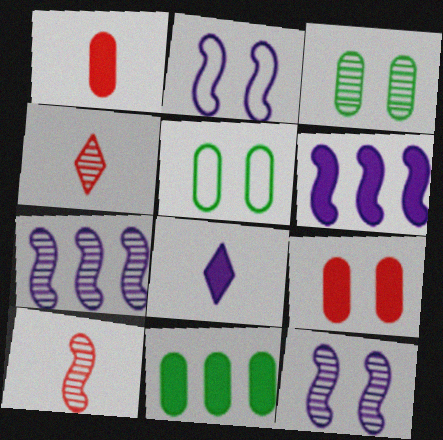[[2, 4, 11], 
[3, 4, 7], 
[4, 5, 6]]